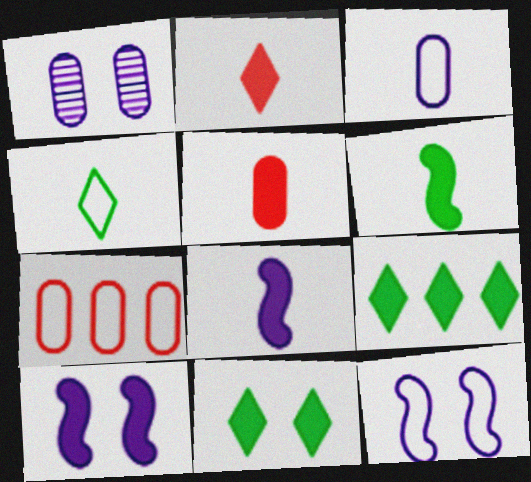[[4, 7, 12], 
[5, 9, 10]]